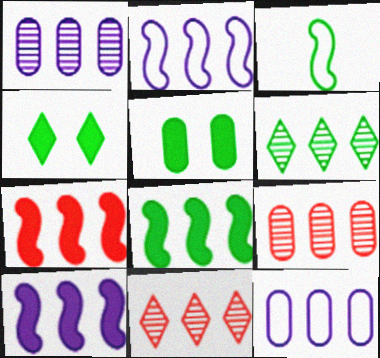[[3, 5, 6], 
[6, 7, 12], 
[7, 8, 10], 
[8, 11, 12]]